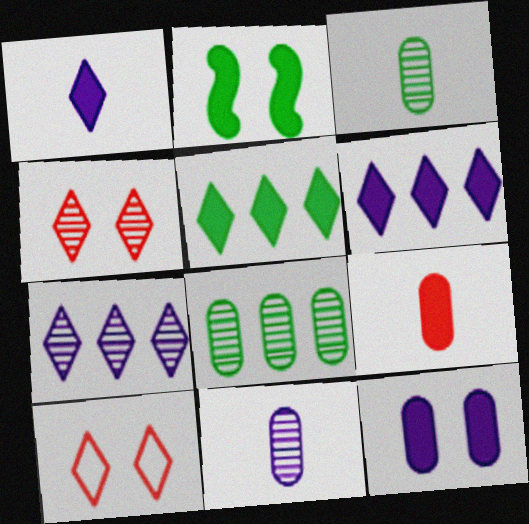[[2, 6, 9]]